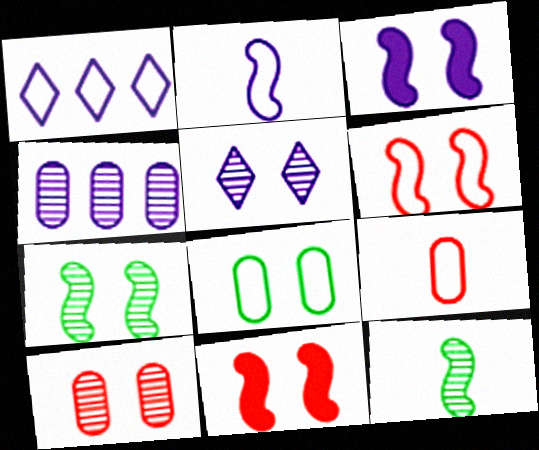[[3, 6, 7], 
[5, 7, 10], 
[5, 8, 11]]